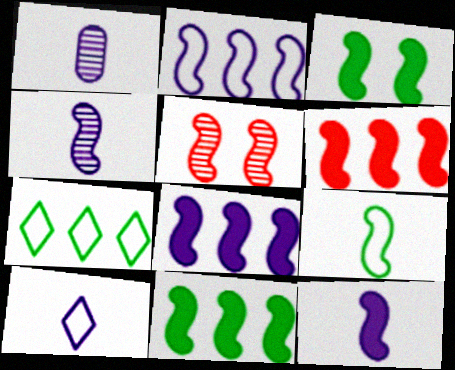[[1, 10, 12], 
[3, 6, 12], 
[5, 8, 9], 
[6, 8, 11]]